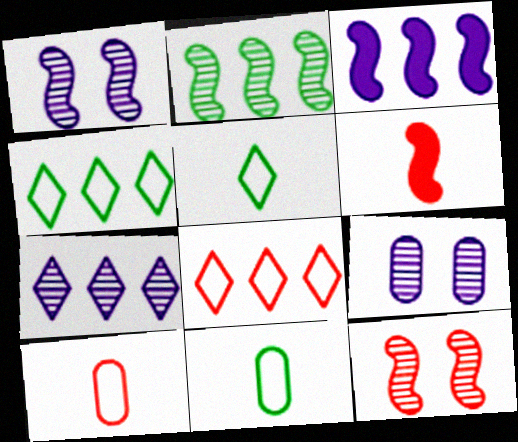[[4, 6, 9]]